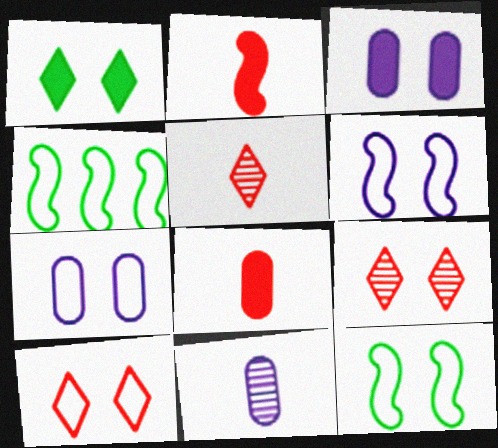[[3, 4, 5], 
[3, 9, 12], 
[7, 10, 12]]